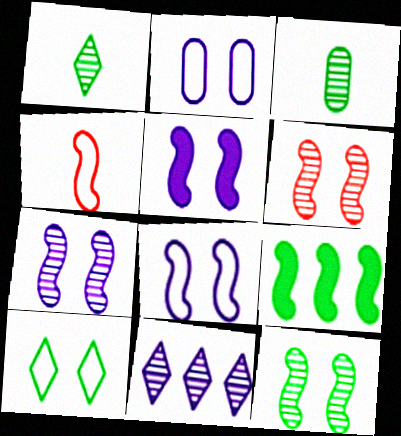[[3, 6, 11], 
[3, 9, 10], 
[4, 7, 9], 
[5, 7, 8], 
[6, 7, 12]]